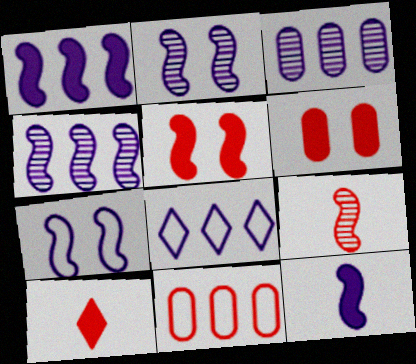[[1, 3, 8], 
[4, 7, 12]]